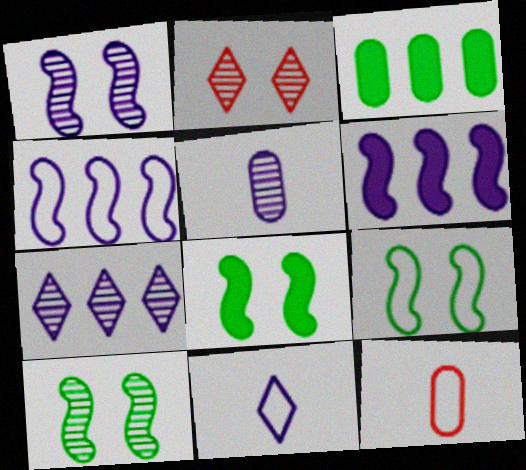[[1, 5, 7], 
[7, 8, 12], 
[8, 9, 10]]